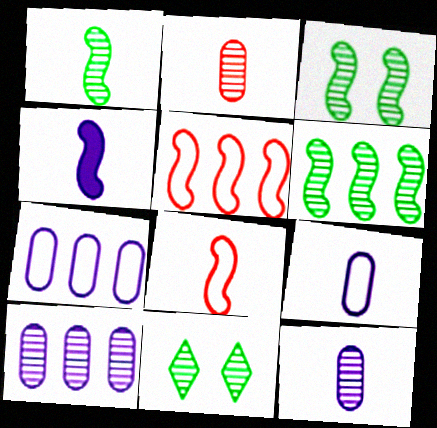[[1, 3, 6], 
[1, 4, 8], 
[3, 4, 5]]